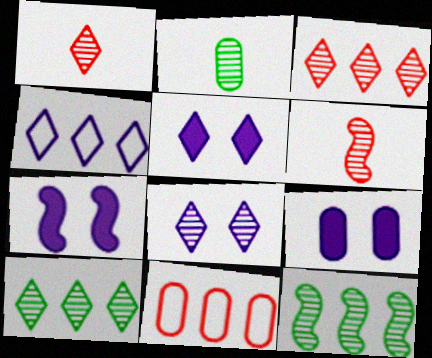[[1, 8, 10], 
[2, 9, 11], 
[5, 7, 9]]